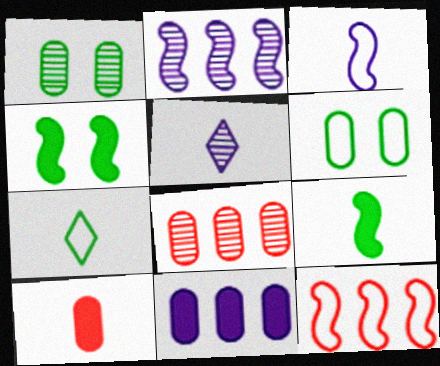[]